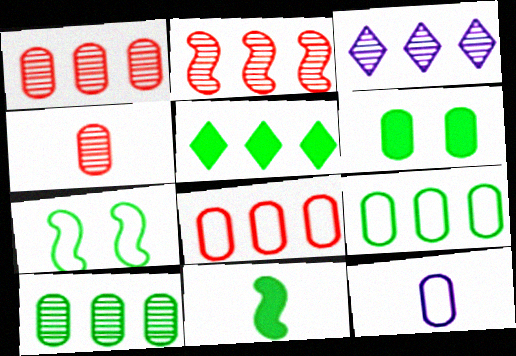[[1, 6, 12], 
[2, 3, 10], 
[5, 6, 11]]